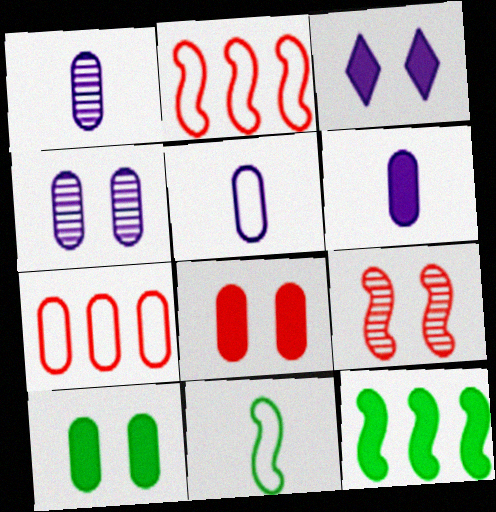[[1, 5, 6], 
[1, 7, 10]]